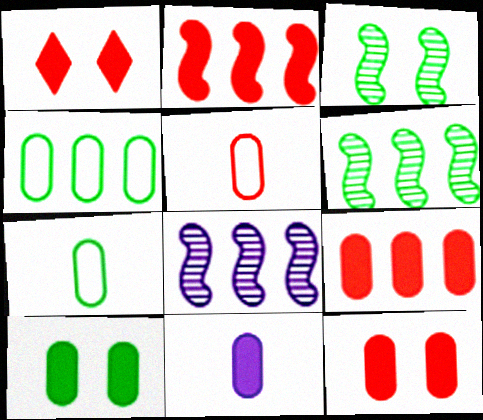[[1, 7, 8], 
[9, 10, 11]]